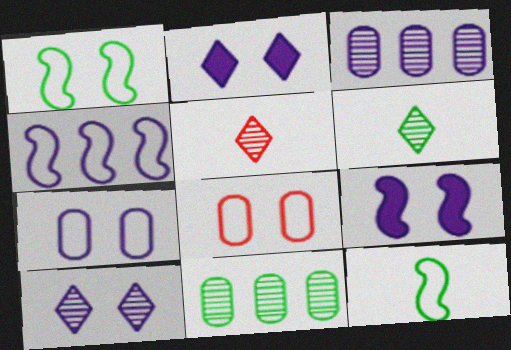[[7, 9, 10]]